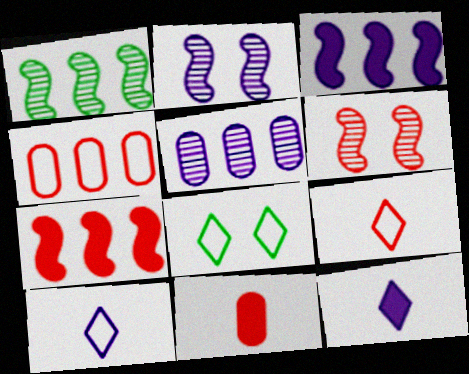[]